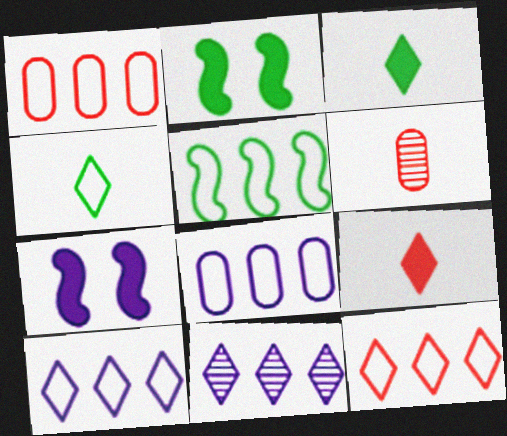[[1, 5, 10], 
[2, 6, 10], 
[5, 8, 12]]